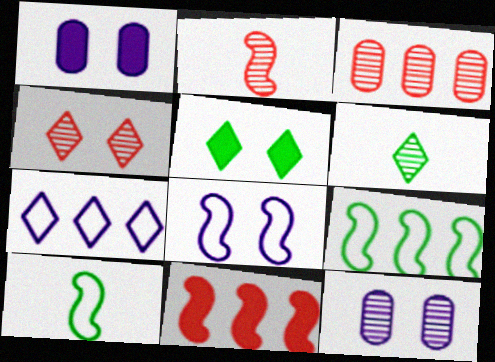[[2, 3, 4]]